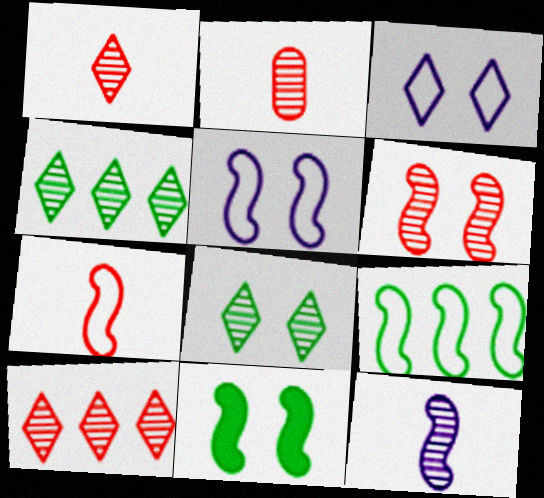[[2, 6, 10], 
[5, 6, 11], 
[5, 7, 9]]